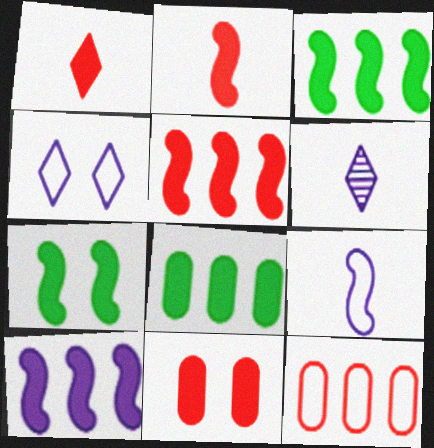[[1, 5, 11], 
[2, 7, 10], 
[3, 5, 10], 
[6, 7, 12]]